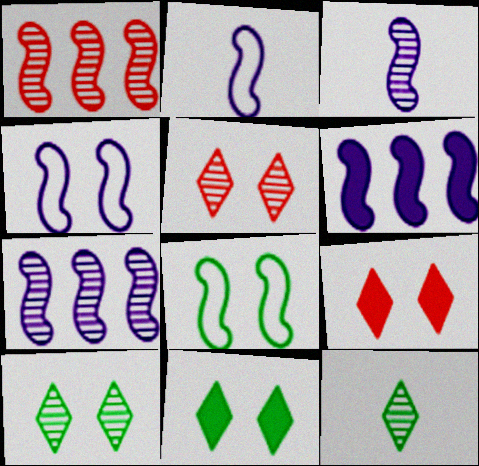[[3, 4, 6]]